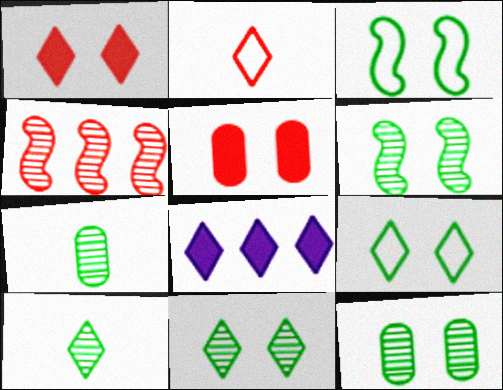[[2, 4, 5], 
[2, 8, 11], 
[6, 11, 12]]